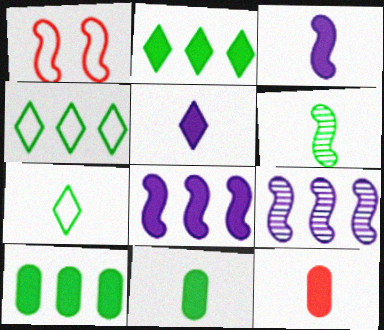[[1, 6, 8], 
[6, 7, 11]]